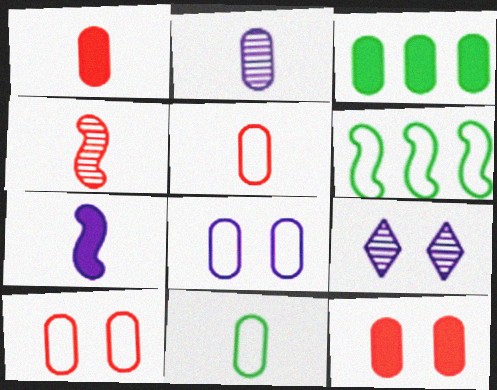[[1, 2, 11], 
[1, 6, 9], 
[2, 3, 10]]